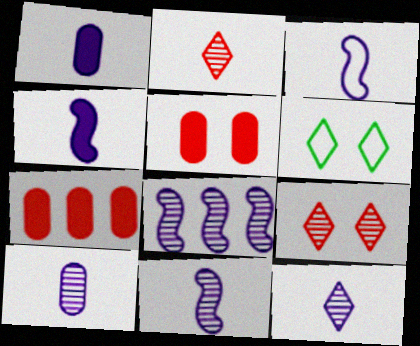[[1, 3, 12], 
[3, 4, 11], 
[6, 7, 11], 
[10, 11, 12]]